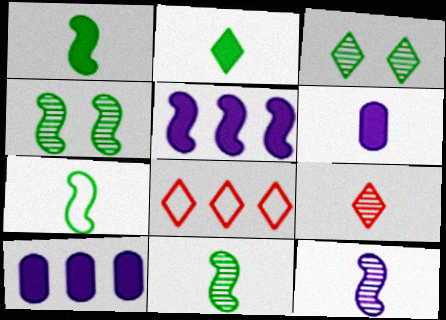[[1, 7, 11], 
[4, 6, 8], 
[6, 7, 9]]